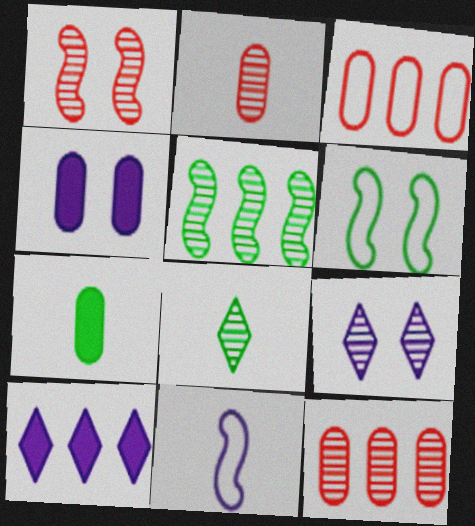[[2, 5, 9], 
[2, 6, 10], 
[3, 5, 10]]